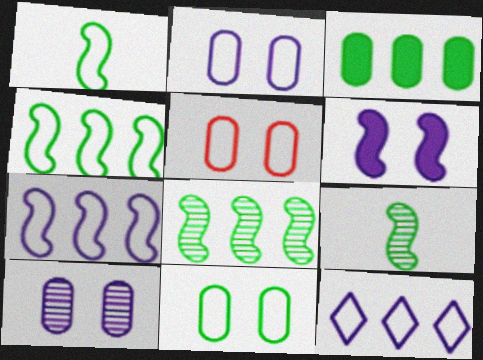[[1, 5, 12], 
[2, 5, 11]]